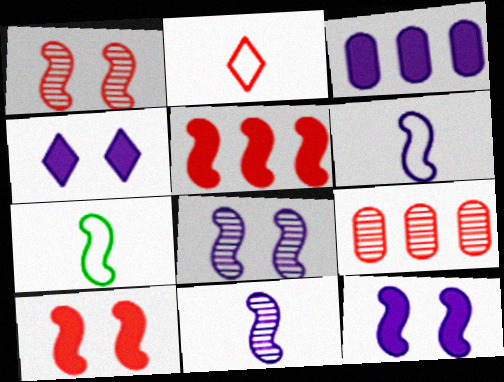[[2, 9, 10], 
[4, 7, 9], 
[5, 7, 8]]